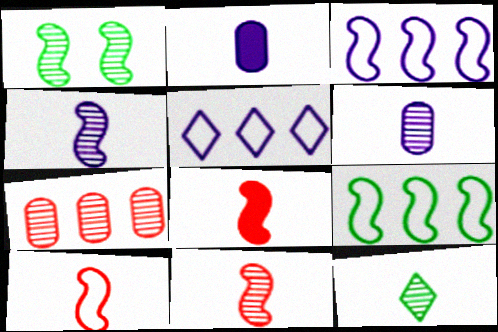[[1, 3, 8], 
[2, 10, 12], 
[6, 11, 12], 
[8, 10, 11]]